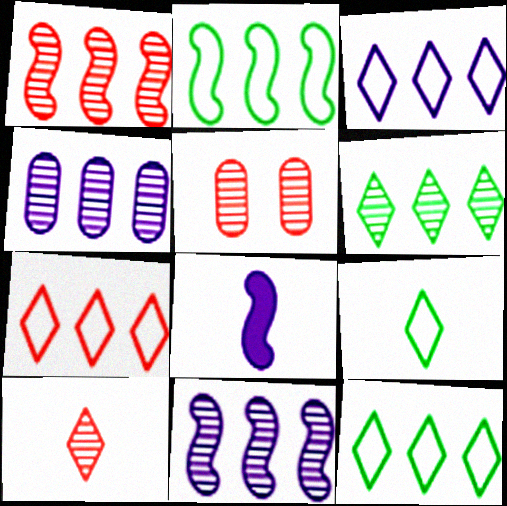[[1, 4, 6], 
[1, 5, 10], 
[3, 7, 12], 
[5, 8, 12]]